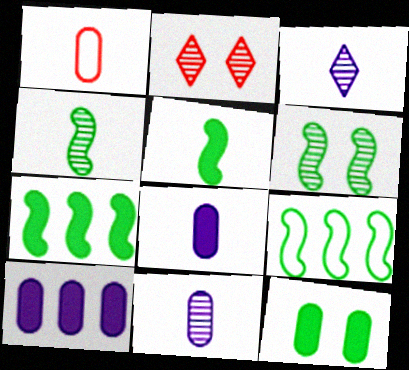[[1, 3, 5], 
[2, 8, 9], 
[5, 6, 9]]